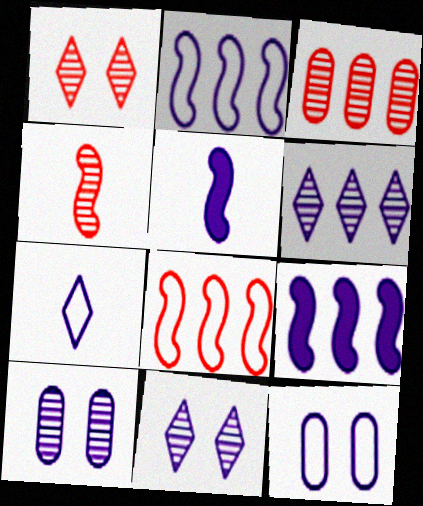[[1, 3, 4], 
[2, 7, 12], 
[5, 6, 12], 
[7, 9, 10]]